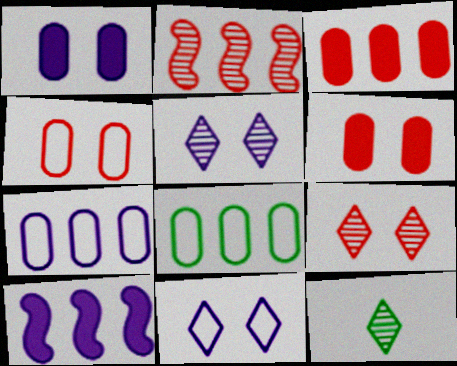[[4, 10, 12]]